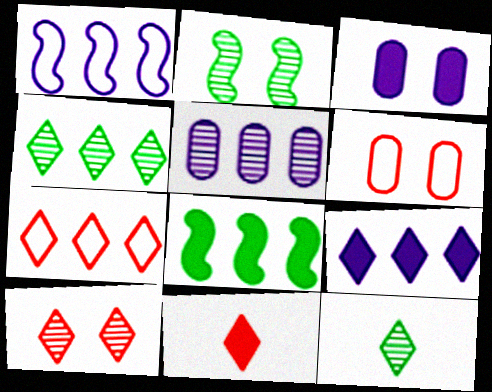[[1, 5, 9], 
[3, 8, 11], 
[4, 7, 9], 
[5, 7, 8], 
[7, 10, 11]]